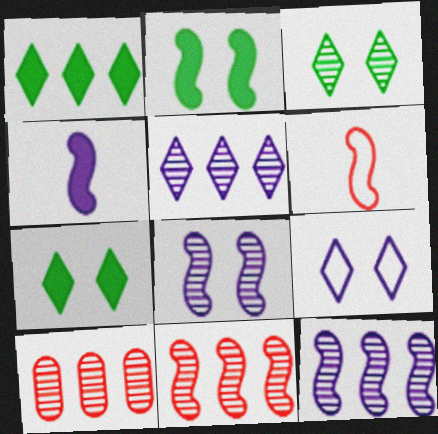[[2, 6, 12]]